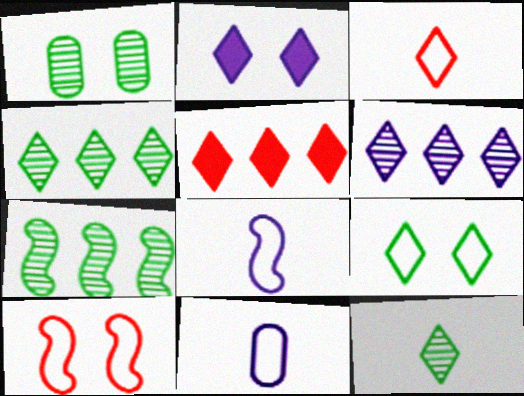[[1, 2, 10], 
[1, 5, 8], 
[1, 7, 12], 
[2, 3, 4]]